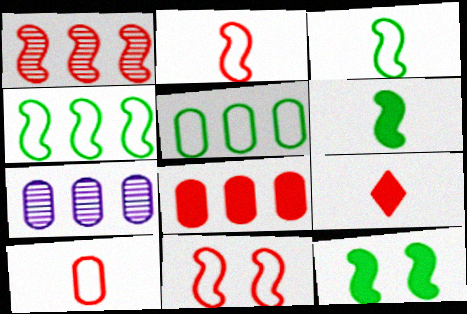[[5, 7, 8]]